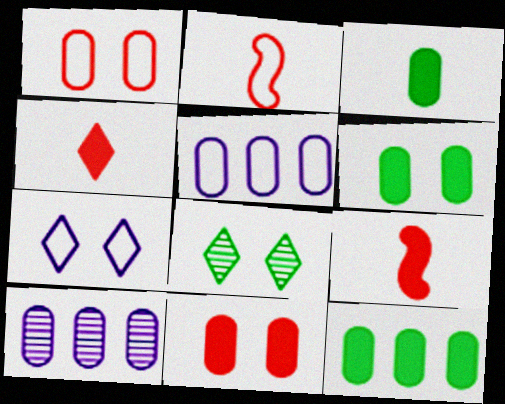[[1, 3, 10], 
[3, 6, 12], 
[5, 8, 9]]